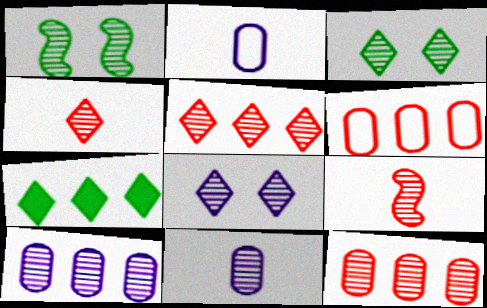[[1, 4, 10], 
[1, 5, 11], 
[3, 9, 10]]